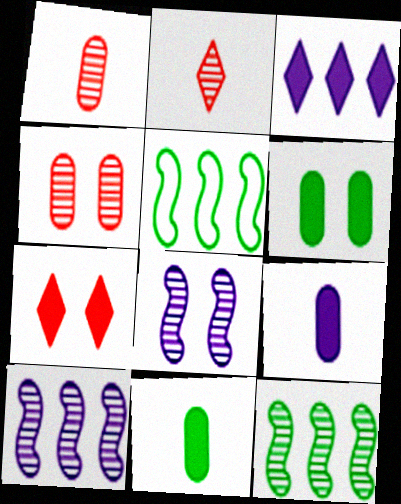[]